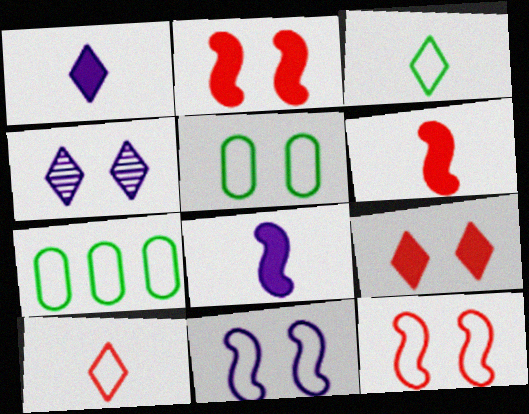[[2, 4, 5], 
[4, 6, 7], 
[7, 10, 11]]